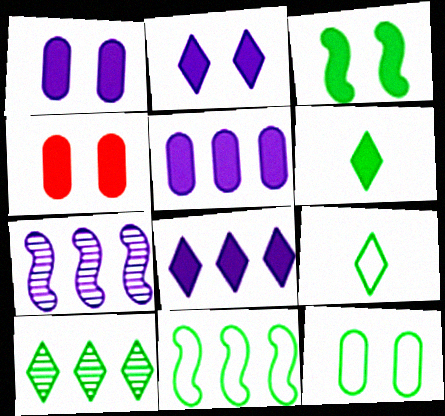[[2, 3, 4], 
[4, 7, 9], 
[9, 11, 12]]